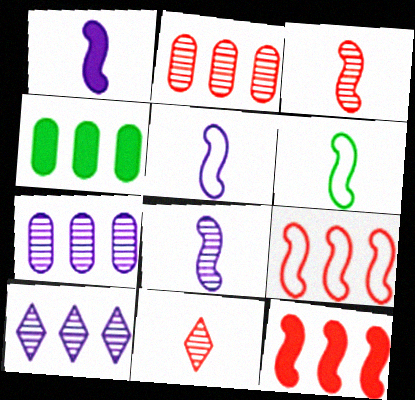[[1, 3, 6], 
[1, 5, 8], 
[4, 9, 10]]